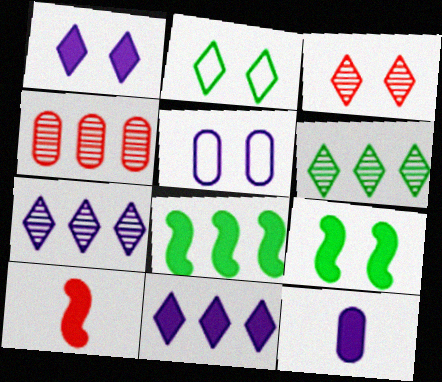[[1, 2, 3], 
[3, 5, 9], 
[5, 6, 10]]